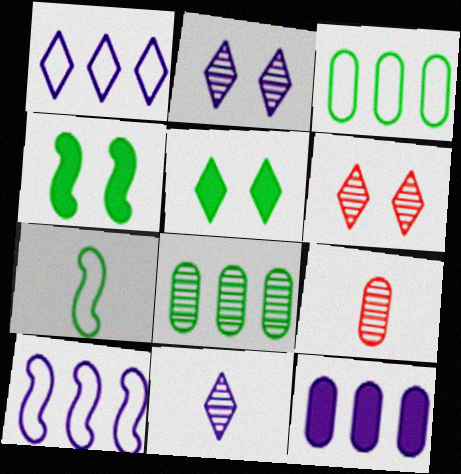[[1, 4, 9], 
[5, 7, 8], 
[5, 9, 10], 
[6, 7, 12]]